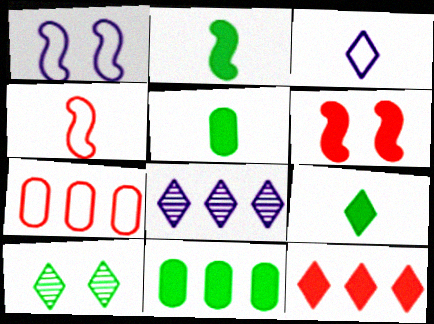[[2, 5, 9], 
[3, 10, 12]]